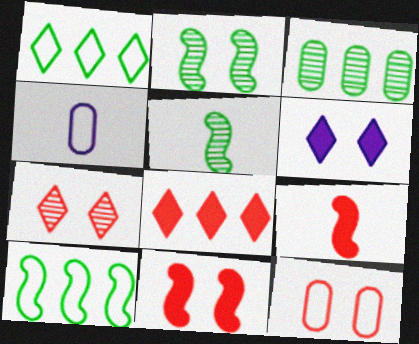[[2, 4, 8], 
[2, 6, 12], 
[7, 11, 12]]